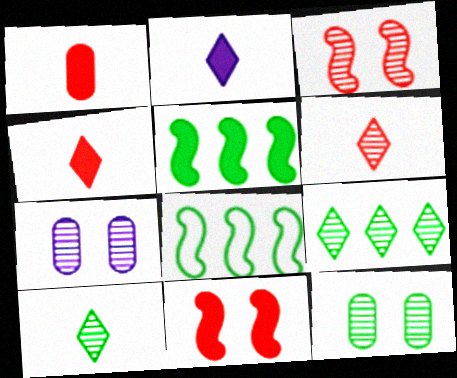[[4, 7, 8]]